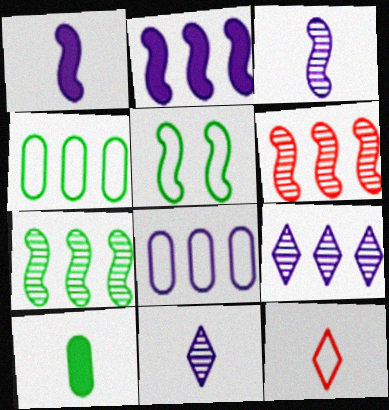[[1, 5, 6], 
[2, 8, 9], 
[3, 10, 12], 
[5, 8, 12]]